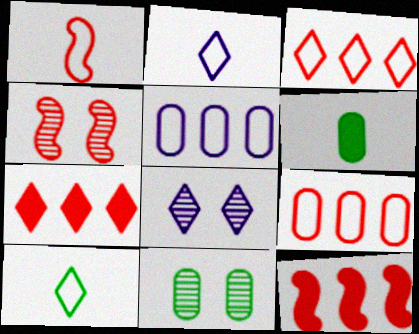[[1, 4, 12], 
[2, 11, 12], 
[4, 8, 11], 
[7, 8, 10]]